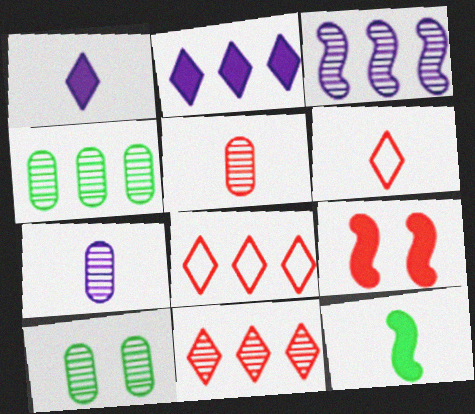[[3, 4, 11], 
[5, 8, 9], 
[6, 7, 12]]